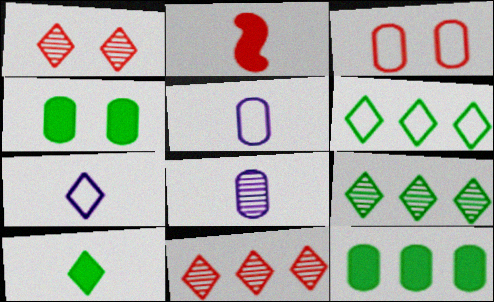[[2, 3, 11], 
[3, 8, 12]]